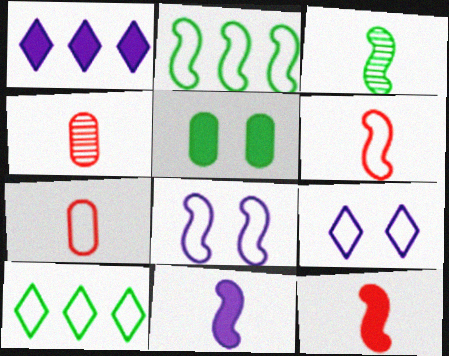[[1, 5, 12], 
[2, 6, 8], 
[2, 7, 9], 
[3, 5, 10], 
[3, 6, 11], 
[7, 8, 10]]